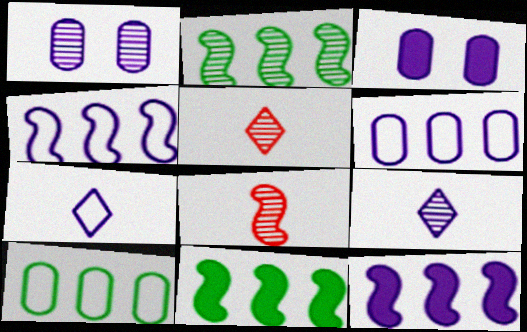[[1, 2, 5], 
[1, 7, 12], 
[3, 4, 9]]